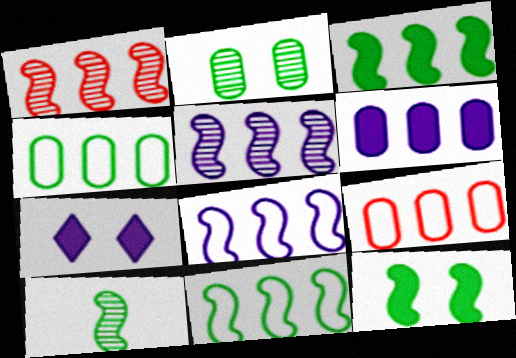[[1, 3, 8], 
[7, 9, 10], 
[10, 11, 12]]